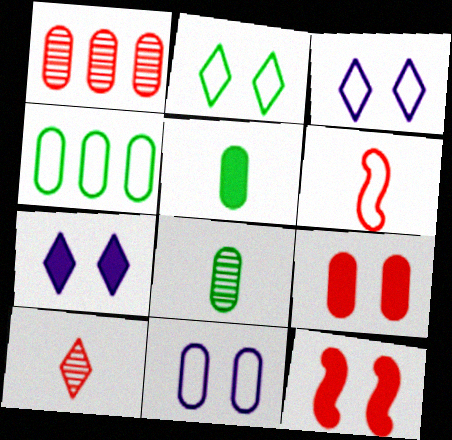[[1, 5, 11], 
[3, 4, 6]]